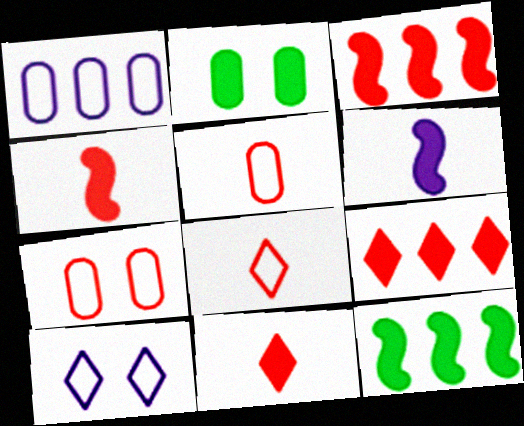[[2, 6, 9]]